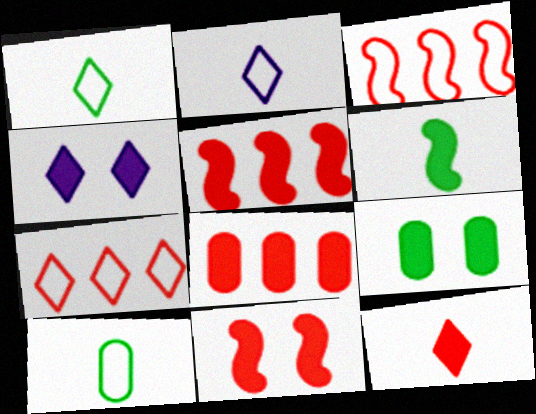[[4, 6, 8], 
[4, 9, 11], 
[8, 11, 12]]